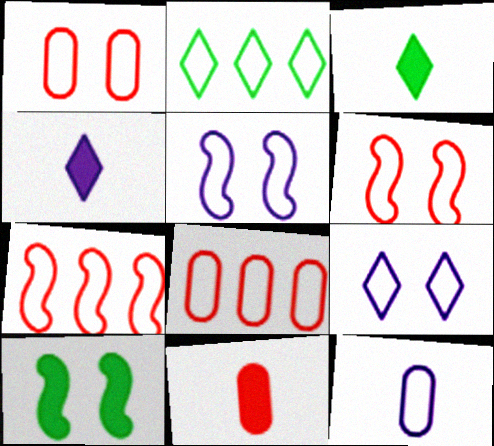[[2, 6, 12]]